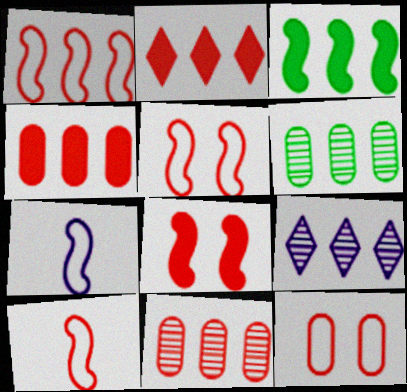[[1, 2, 11], 
[1, 5, 10]]